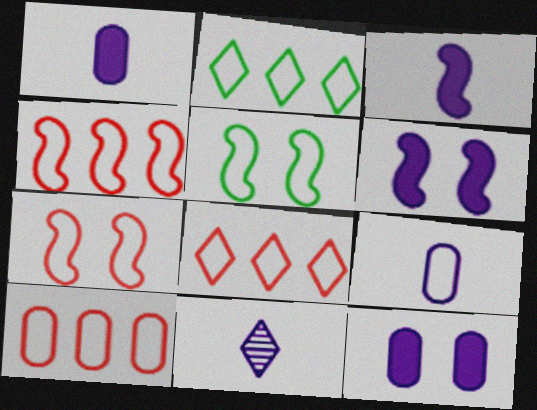[[2, 7, 9], 
[3, 9, 11], 
[4, 8, 10], 
[5, 8, 9]]